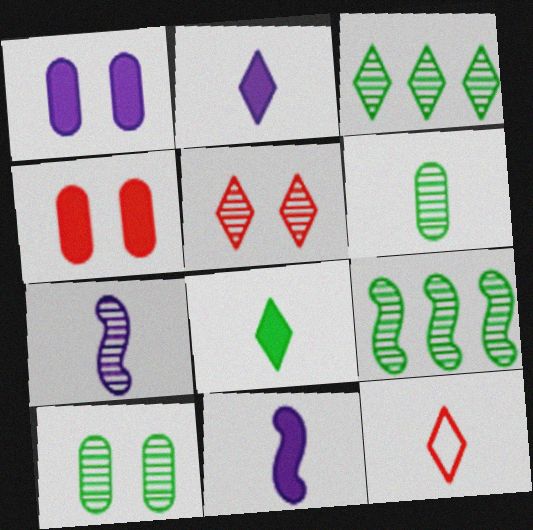[[1, 9, 12], 
[6, 11, 12]]